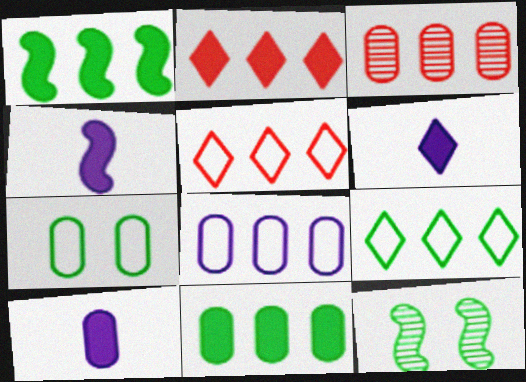[[3, 7, 10], 
[3, 8, 11], 
[4, 6, 10], 
[5, 10, 12]]